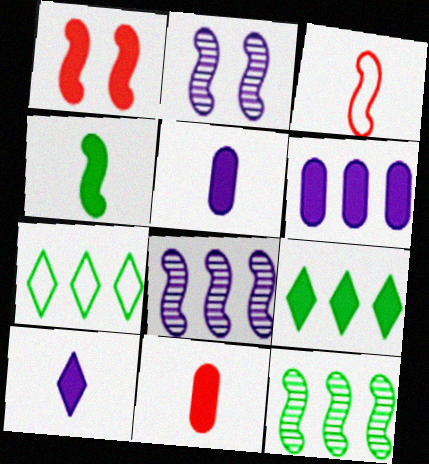[[1, 5, 9], 
[2, 7, 11], 
[4, 10, 11]]